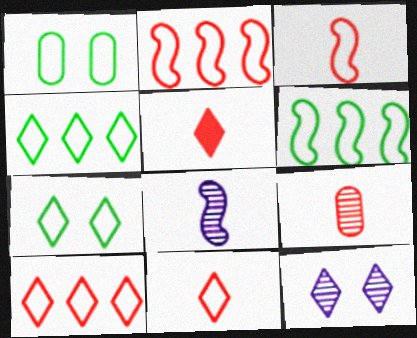[[3, 5, 9], 
[4, 5, 12]]